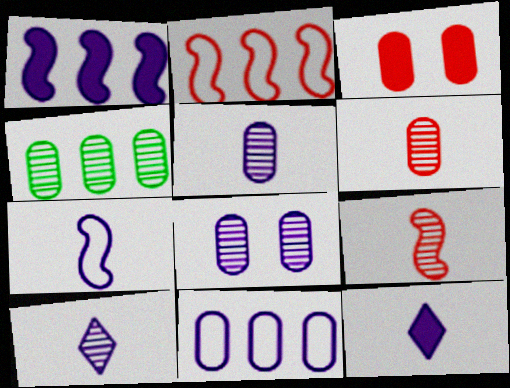[[4, 6, 8], 
[5, 7, 12]]